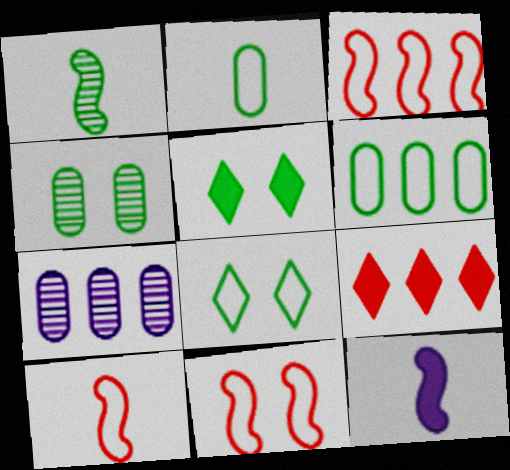[[1, 5, 6], 
[1, 10, 12], 
[3, 10, 11], 
[5, 7, 10]]